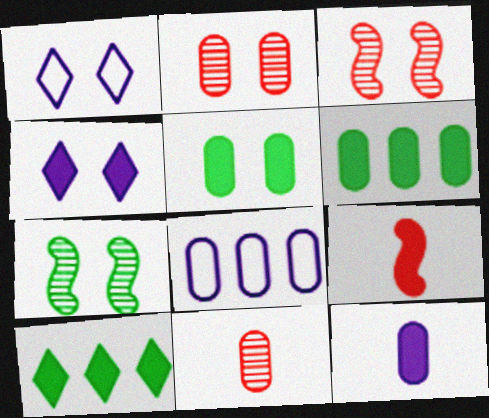[[1, 3, 5], 
[4, 6, 9], 
[5, 8, 11]]